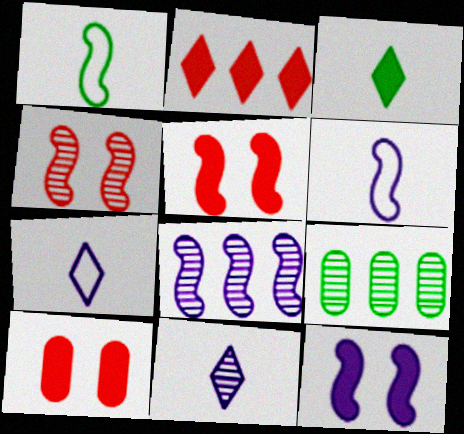[[1, 5, 8], 
[4, 9, 11], 
[5, 7, 9], 
[6, 8, 12]]